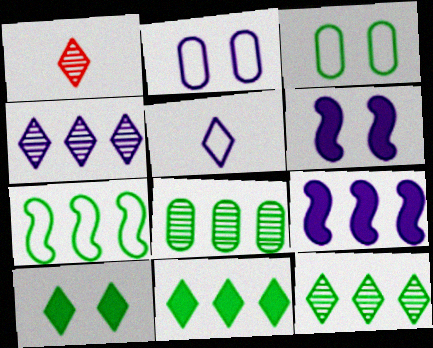[[1, 3, 9], 
[7, 8, 11]]